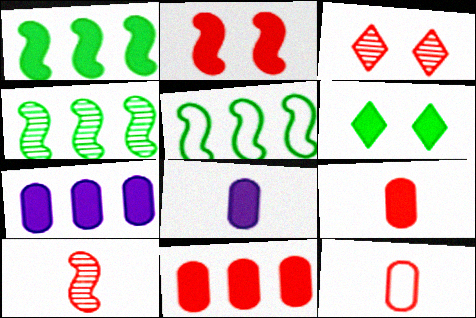[[1, 4, 5], 
[3, 5, 8]]